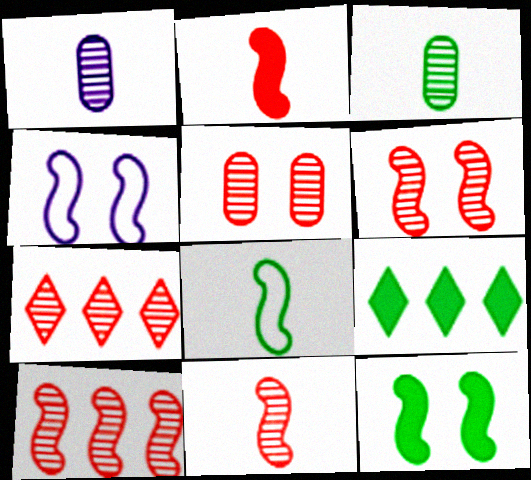[[4, 6, 12], 
[5, 7, 11], 
[6, 10, 11]]